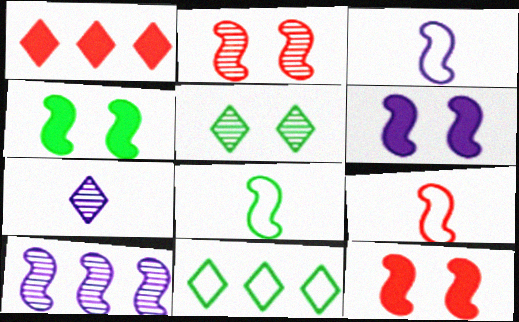[[3, 6, 10], 
[3, 8, 9], 
[4, 6, 12], 
[4, 9, 10], 
[8, 10, 12]]